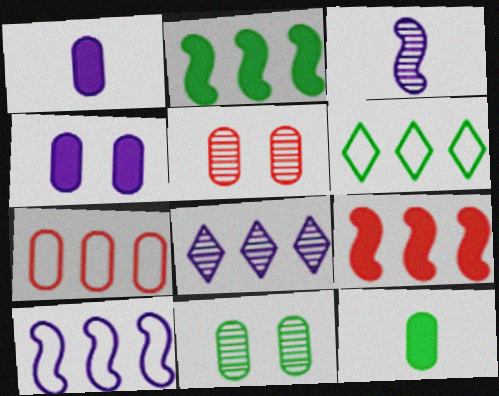[[1, 7, 11], 
[2, 7, 8], 
[6, 7, 10]]